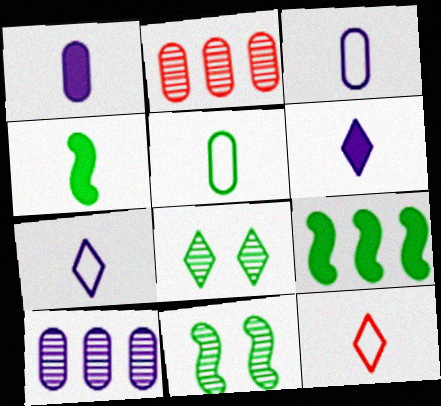[[5, 8, 9]]